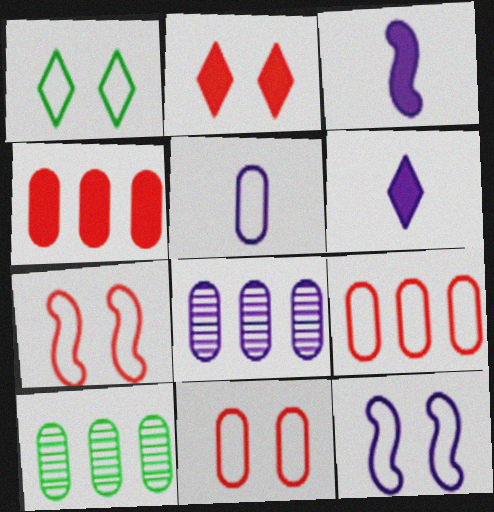[[1, 11, 12], 
[6, 7, 10], 
[6, 8, 12]]